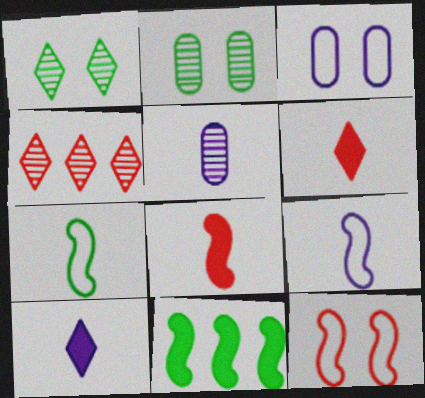[[5, 6, 7], 
[5, 9, 10]]